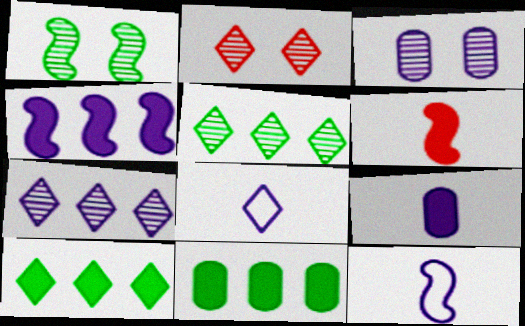[[1, 2, 3], 
[2, 8, 10], 
[2, 11, 12], 
[3, 4, 8]]